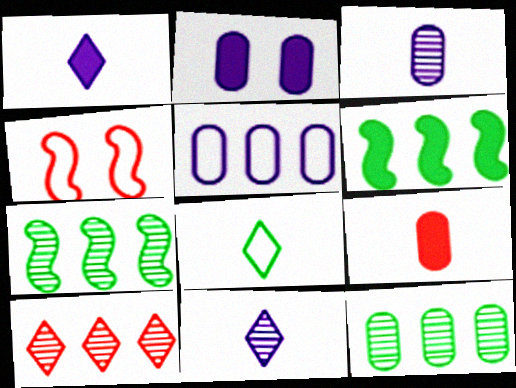[[1, 4, 12], 
[2, 3, 5], 
[4, 5, 8], 
[4, 9, 10], 
[5, 6, 10]]